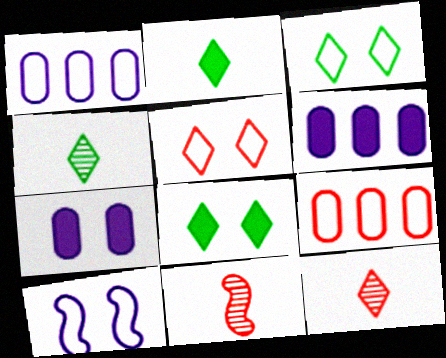[[1, 8, 11], 
[3, 6, 11]]